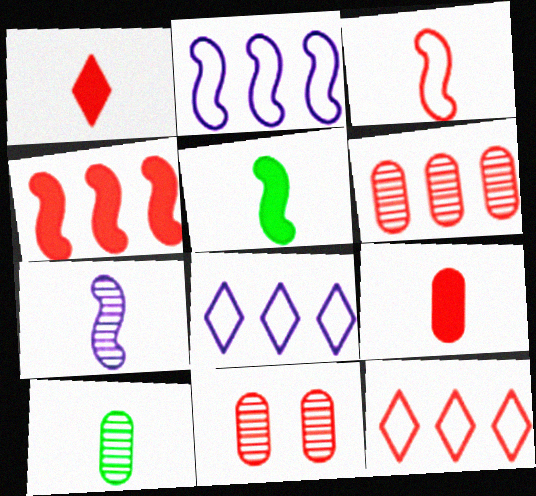[[3, 5, 7], 
[4, 6, 12], 
[5, 8, 11]]